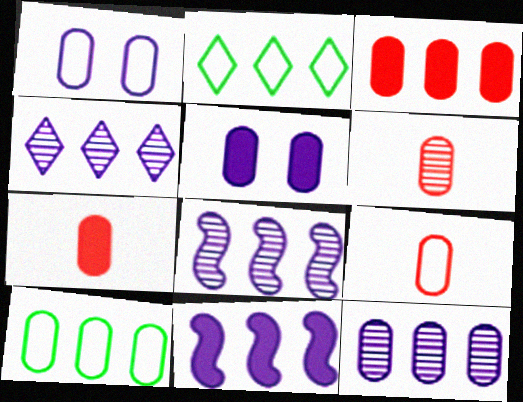[[1, 9, 10], 
[2, 3, 8], 
[3, 10, 12], 
[4, 8, 12], 
[5, 6, 10], 
[6, 7, 9]]